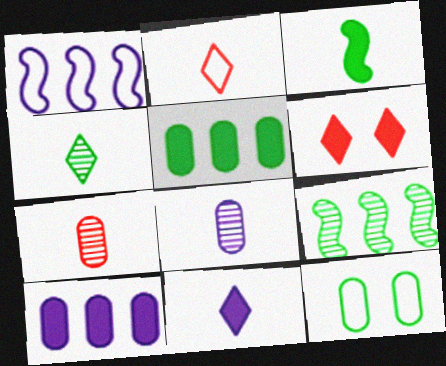[[1, 2, 12], 
[2, 3, 8], 
[2, 4, 11], 
[3, 6, 10], 
[7, 10, 12]]